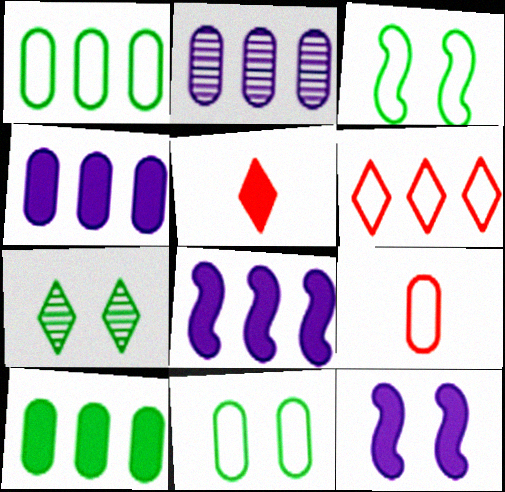[[2, 3, 5], 
[5, 10, 12], 
[7, 8, 9]]